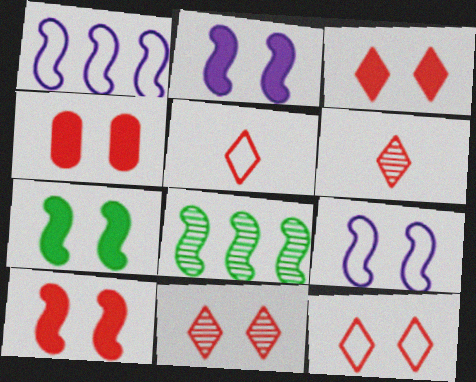[[2, 7, 10], 
[3, 4, 10], 
[3, 11, 12]]